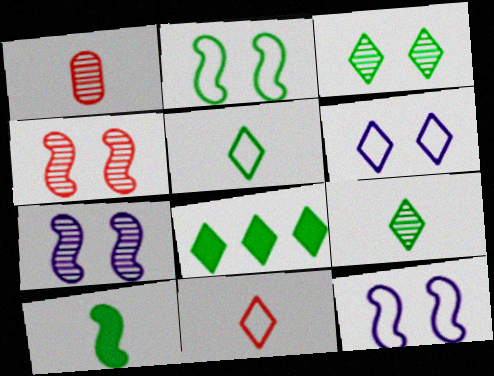[[1, 8, 12], 
[3, 5, 8]]